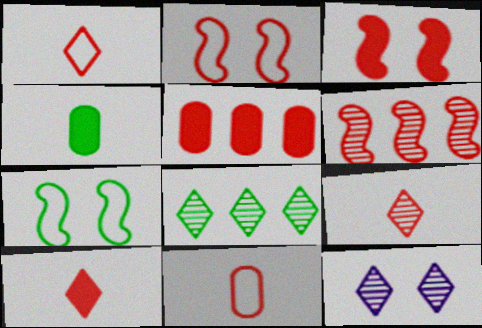[[1, 9, 10], 
[2, 5, 9], 
[3, 5, 10], 
[4, 7, 8], 
[8, 9, 12]]